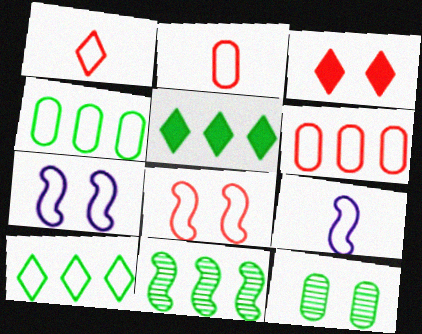[[1, 4, 7], 
[1, 6, 8], 
[2, 7, 10], 
[3, 7, 12], 
[4, 5, 11]]